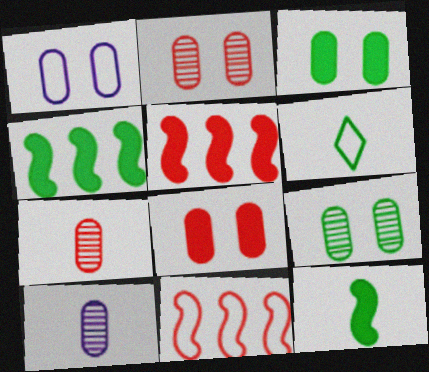[[1, 2, 3], 
[1, 6, 11], 
[1, 8, 9], 
[4, 6, 9]]